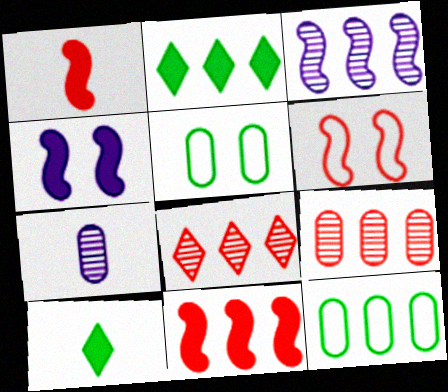[[2, 6, 7]]